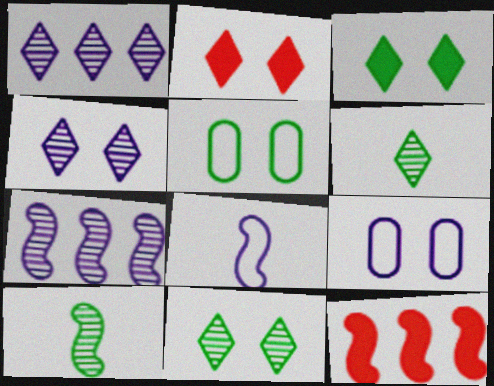[[6, 9, 12]]